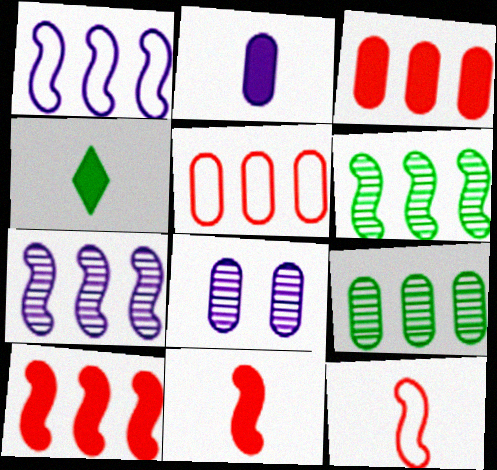[[1, 6, 10], 
[2, 4, 11]]